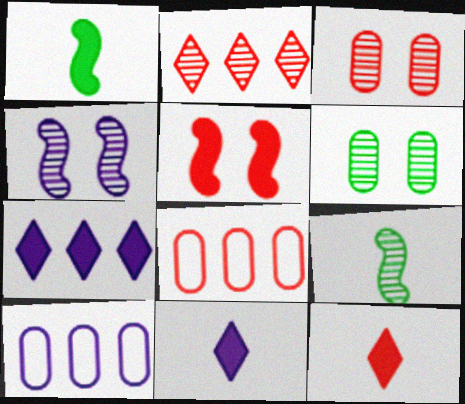[[4, 10, 11]]